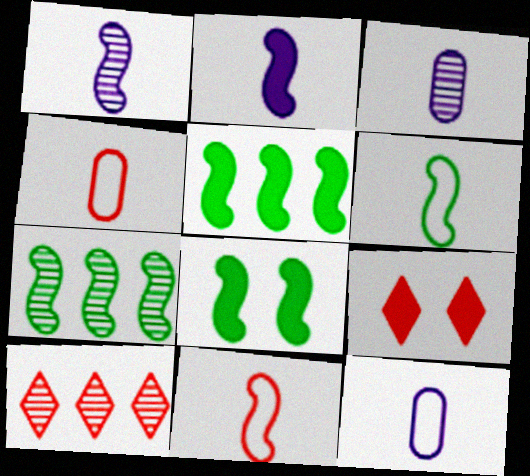[[6, 7, 8], 
[7, 9, 12], 
[8, 10, 12]]